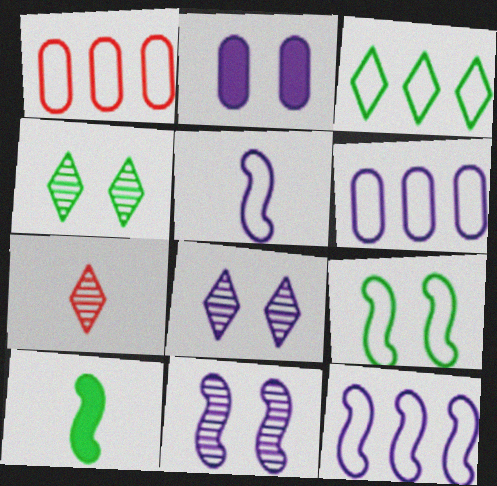[[1, 3, 12], 
[1, 8, 10]]